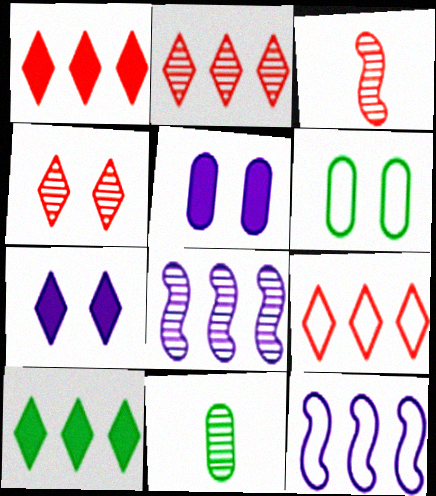[[1, 2, 9], 
[4, 8, 11]]